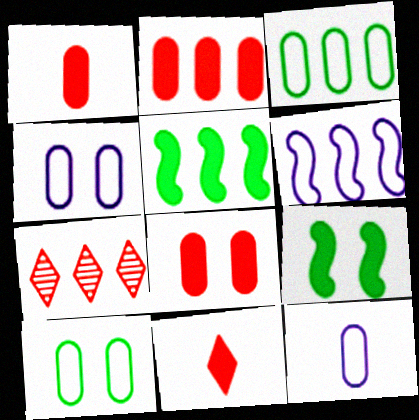[[1, 2, 8], 
[7, 9, 12]]